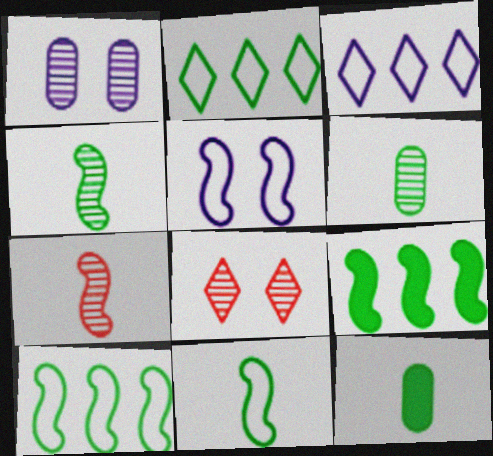[[5, 7, 9]]